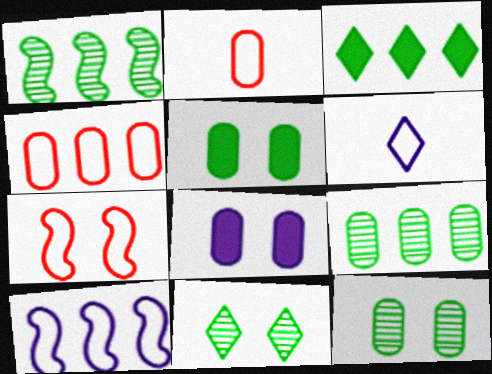[[2, 8, 9], 
[7, 8, 11]]